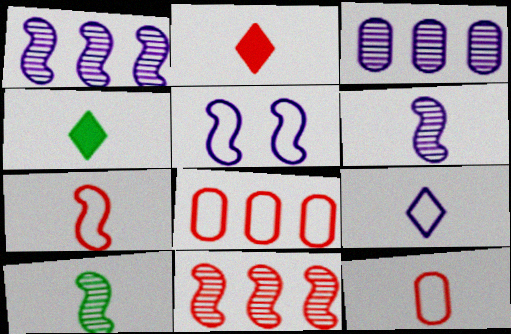[[4, 6, 12]]